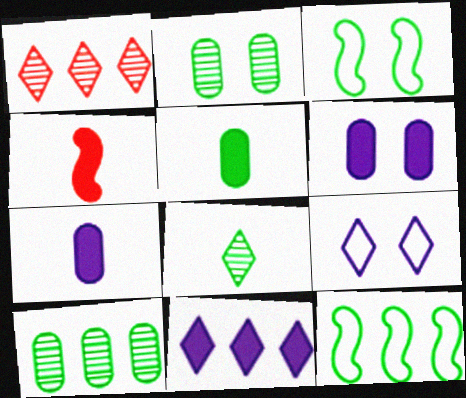[[1, 3, 7], 
[4, 9, 10]]